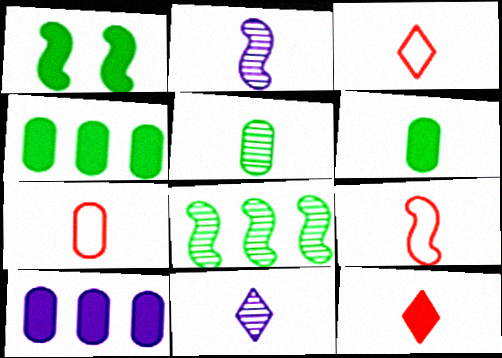[[1, 10, 12], 
[2, 3, 6], 
[3, 7, 9], 
[6, 9, 11]]